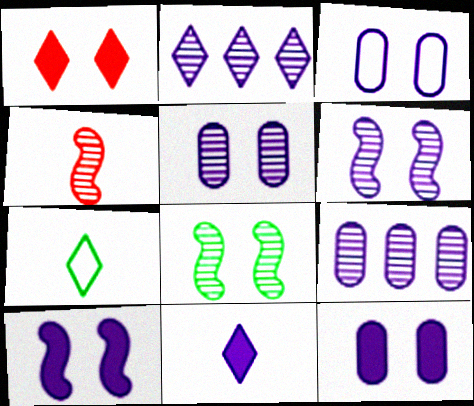[[1, 2, 7], 
[1, 3, 8], 
[3, 5, 12]]